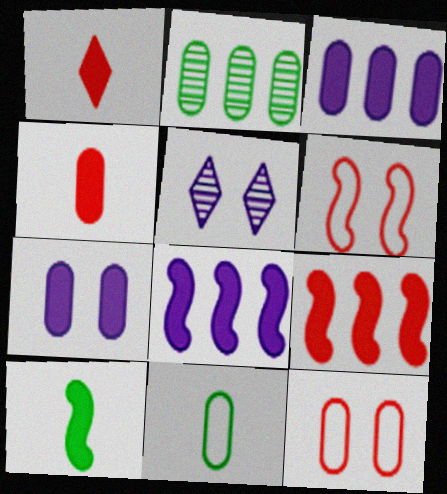[[5, 9, 11]]